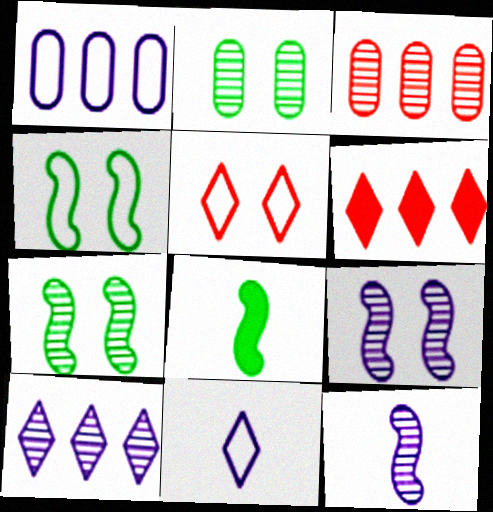[]